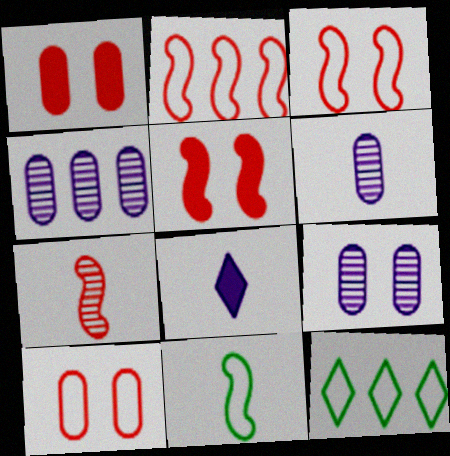[[2, 5, 7], 
[4, 6, 9], 
[5, 6, 12]]